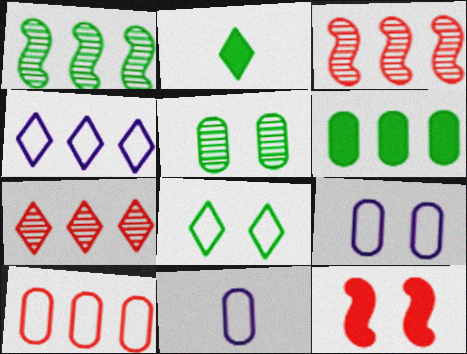[[2, 3, 9], 
[3, 4, 6]]